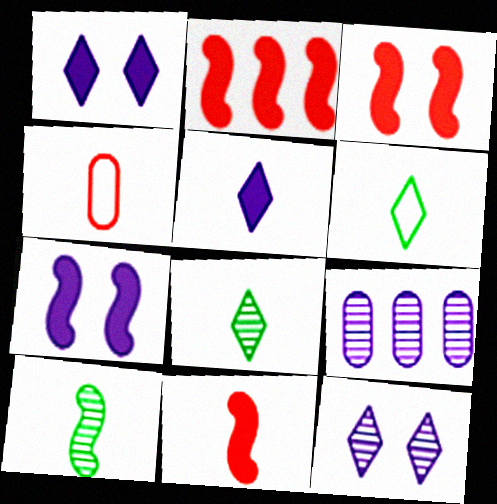[[2, 3, 11], 
[3, 6, 9], 
[4, 5, 10]]